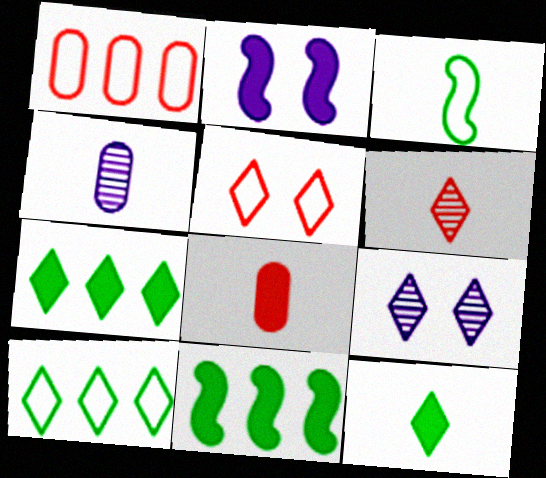[[2, 7, 8], 
[4, 5, 11]]